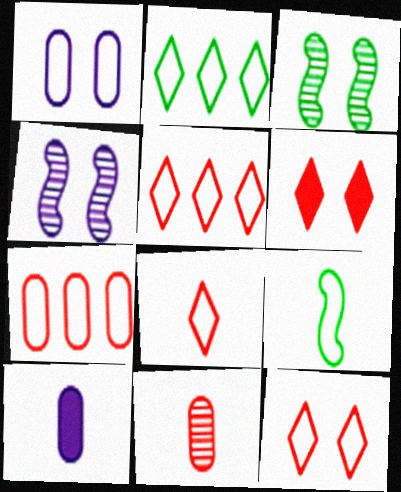[[1, 3, 6], 
[1, 5, 9], 
[3, 5, 10], 
[5, 8, 12]]